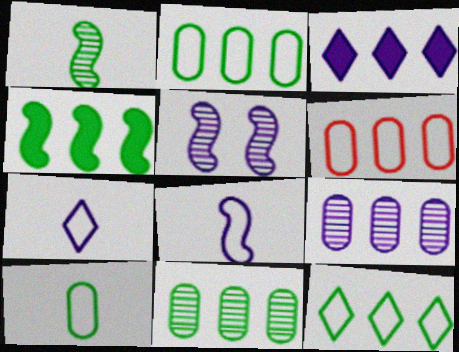[[4, 11, 12]]